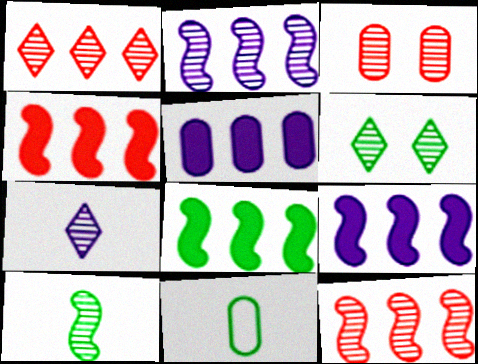[[1, 6, 7], 
[3, 5, 11], 
[4, 8, 9], 
[6, 8, 11]]